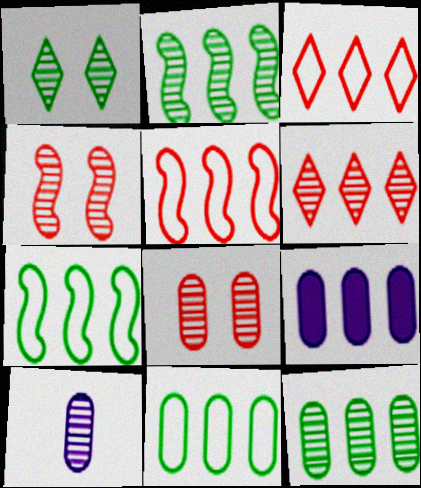[[2, 3, 9], 
[6, 7, 9], 
[8, 10, 12]]